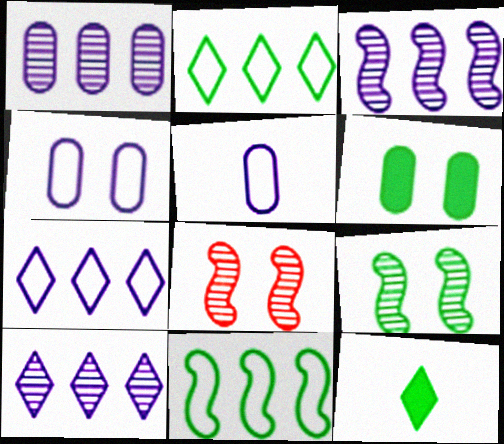[[1, 3, 10]]